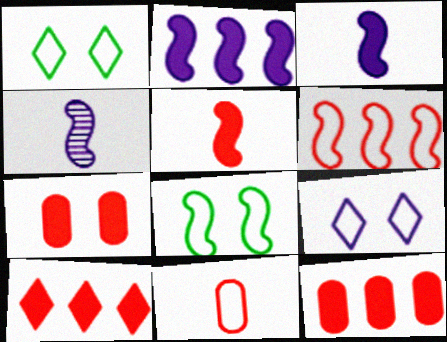[[1, 4, 12], 
[5, 7, 10]]